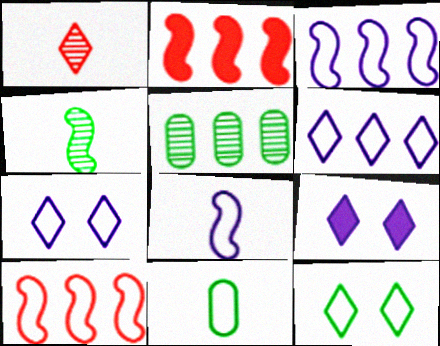[[2, 5, 6], 
[7, 10, 11]]